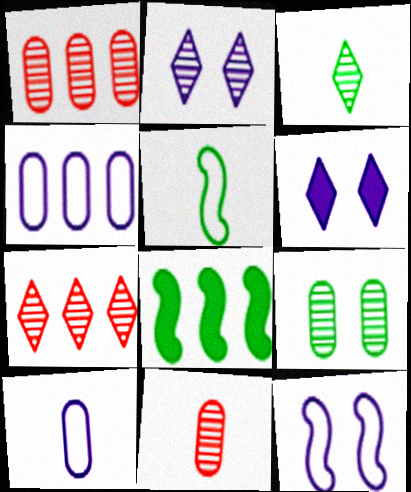[[1, 5, 6], 
[2, 3, 7], 
[4, 7, 8]]